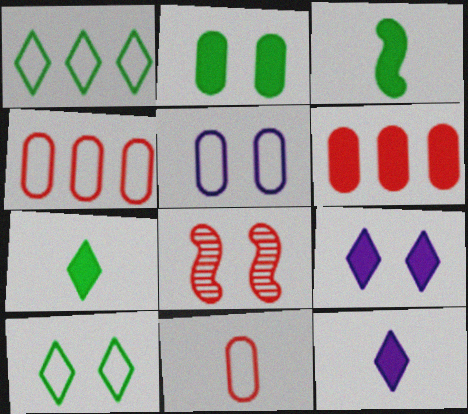[[3, 6, 9]]